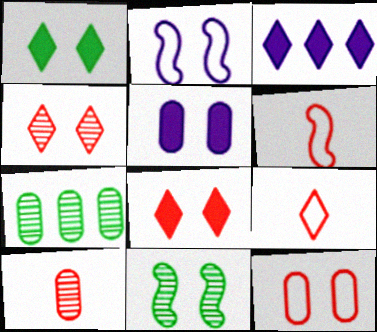[]